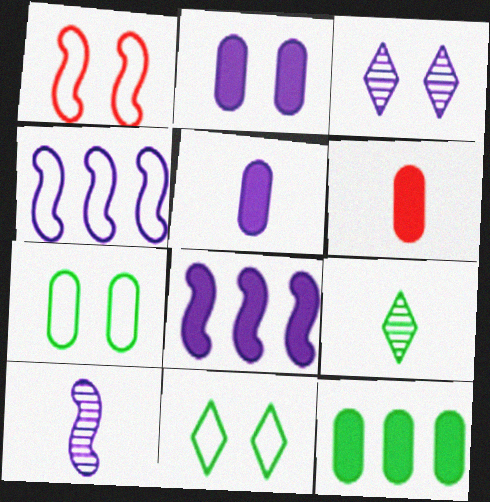[[2, 6, 12], 
[3, 4, 5]]